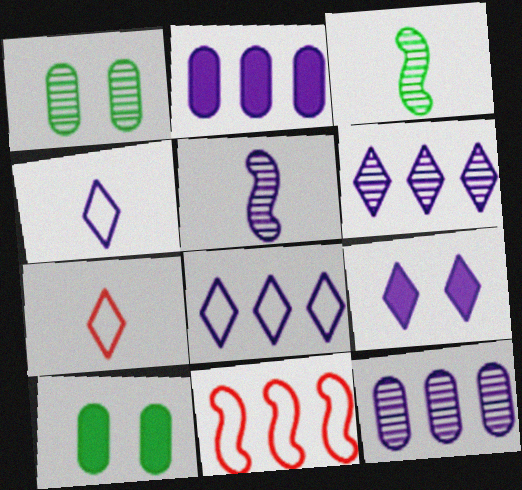[[4, 6, 9]]